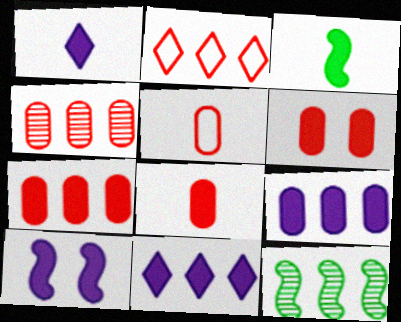[[1, 3, 8], 
[1, 9, 10], 
[2, 9, 12], 
[3, 6, 11], 
[4, 5, 6], 
[6, 7, 8]]